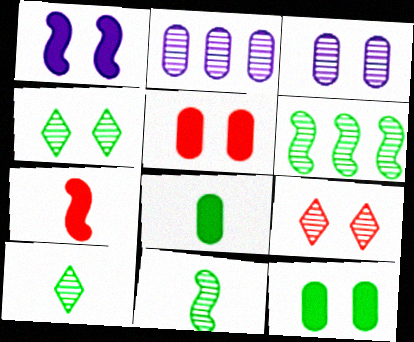[[2, 9, 11]]